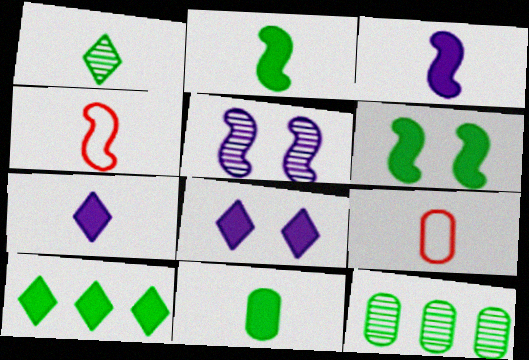[[1, 3, 9], 
[4, 8, 12], 
[5, 9, 10], 
[6, 10, 11]]